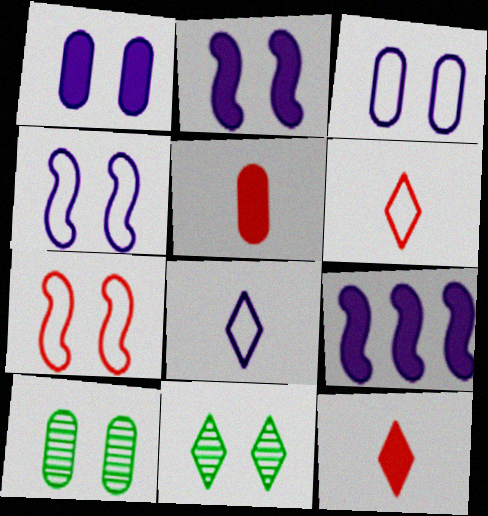[[1, 7, 11], 
[6, 9, 10]]